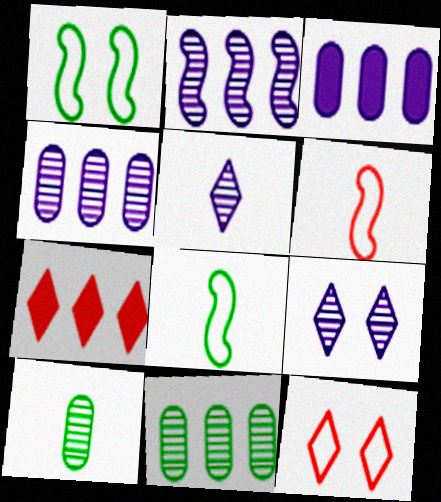[]